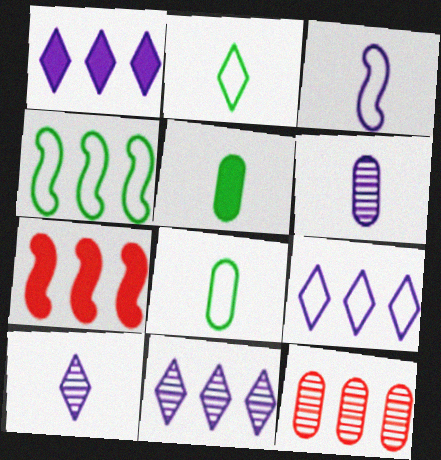[[1, 4, 12], 
[1, 9, 11]]